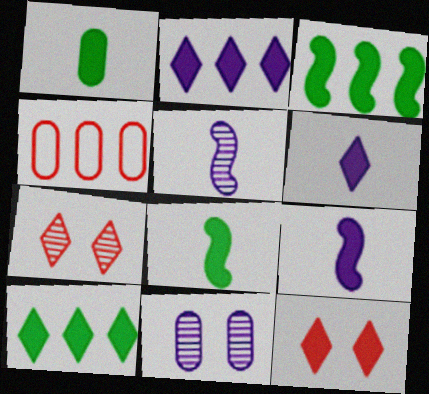[[1, 4, 11], 
[6, 10, 12]]